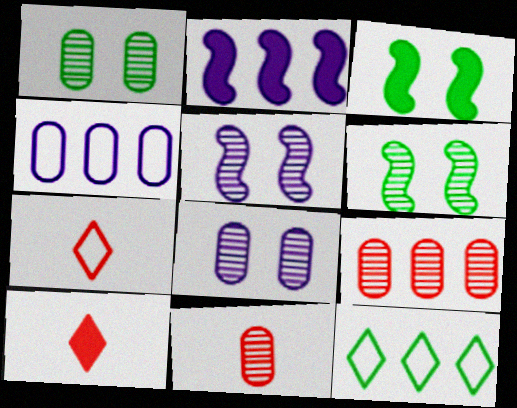[[1, 2, 7], 
[2, 9, 12], 
[4, 6, 10]]